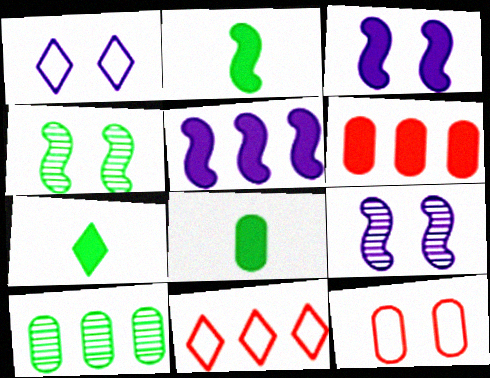[[2, 7, 8], 
[3, 6, 7], 
[5, 10, 11], 
[8, 9, 11]]